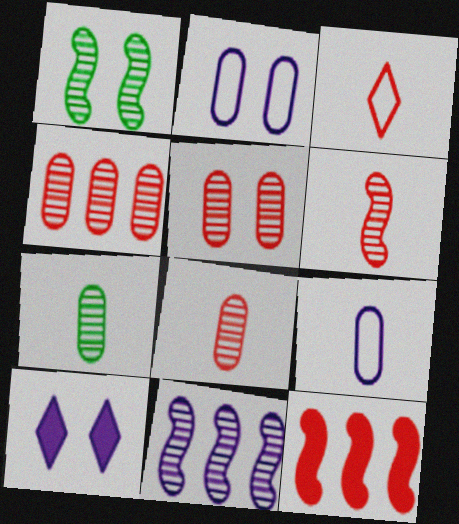[[1, 6, 11], 
[3, 5, 12], 
[4, 5, 8], 
[9, 10, 11]]